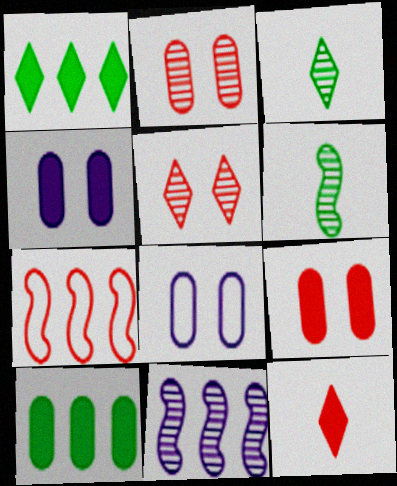[[2, 3, 11], 
[2, 7, 12], 
[3, 4, 7]]